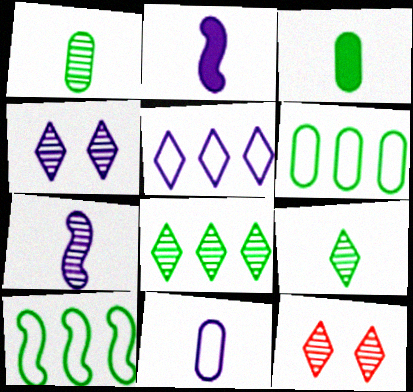[[2, 6, 12]]